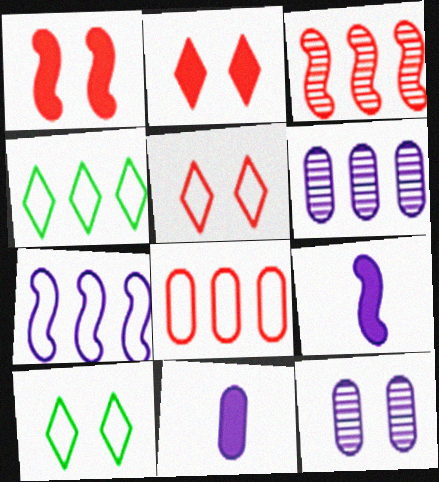[[1, 10, 12], 
[3, 10, 11], 
[4, 7, 8]]